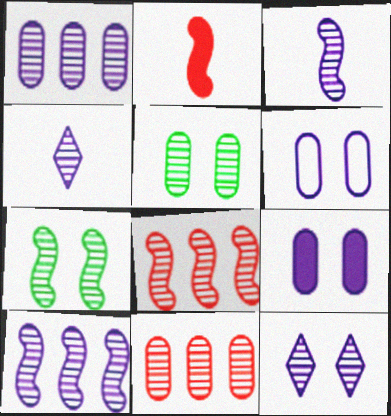[[1, 3, 12], 
[3, 7, 8], 
[4, 5, 8], 
[4, 7, 11]]